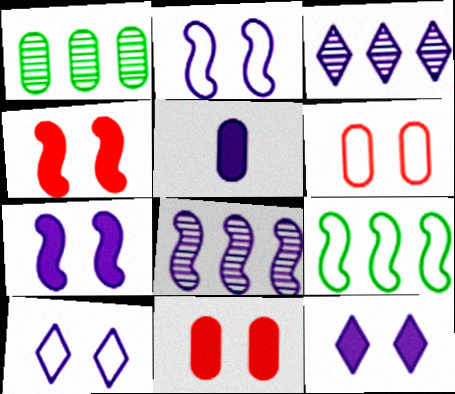[[1, 5, 6], 
[2, 3, 5], 
[5, 8, 10]]